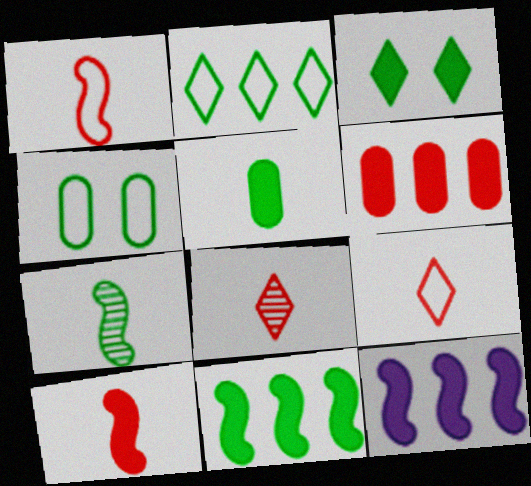[[3, 5, 11], 
[4, 8, 12]]